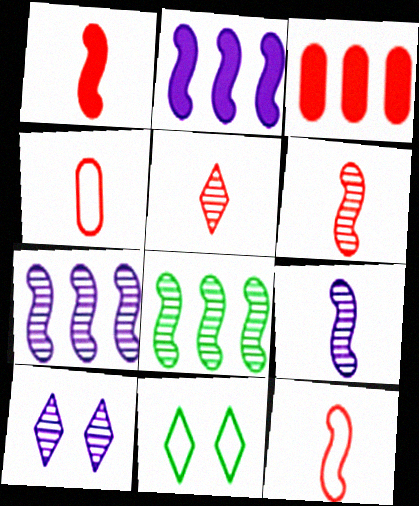[[1, 4, 5], 
[1, 6, 12], 
[3, 9, 11]]